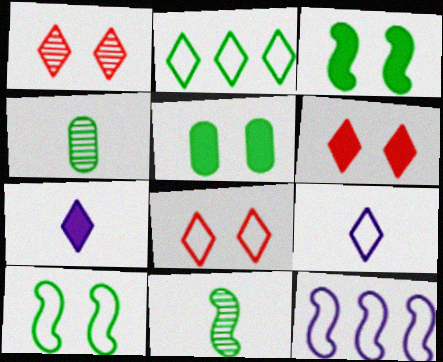[[1, 2, 7], 
[1, 6, 8], 
[2, 3, 4], 
[2, 5, 11], 
[2, 8, 9], 
[4, 6, 12]]